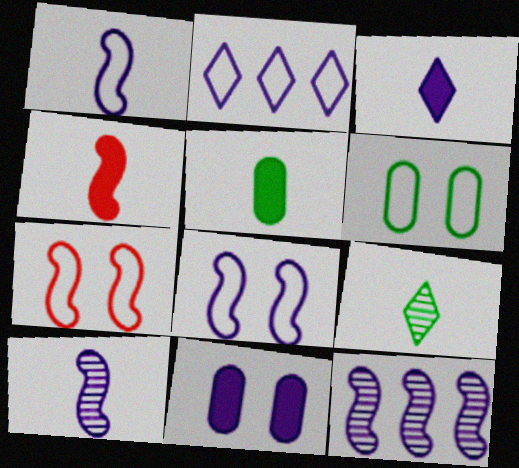[[2, 10, 11], 
[3, 4, 5]]